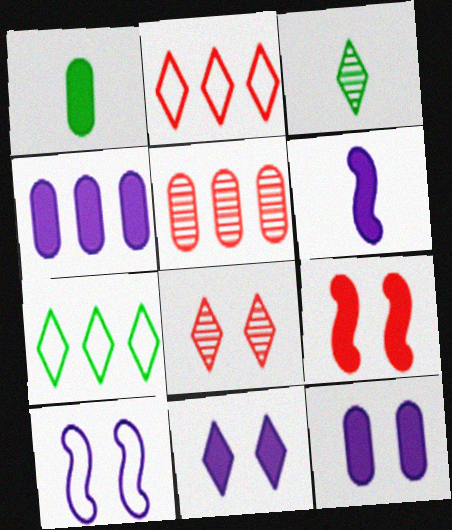[[2, 3, 11], 
[4, 6, 11]]